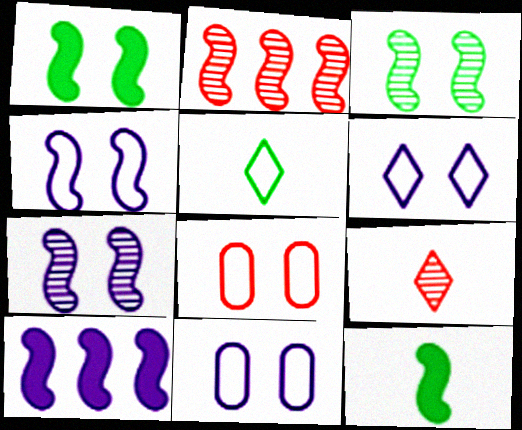[[2, 4, 12], 
[4, 6, 11]]